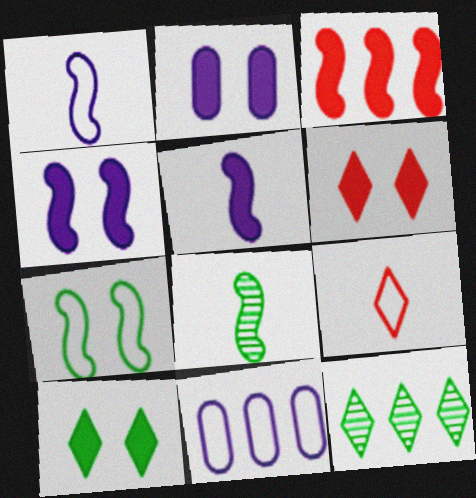[[3, 11, 12], 
[6, 8, 11], 
[7, 9, 11]]